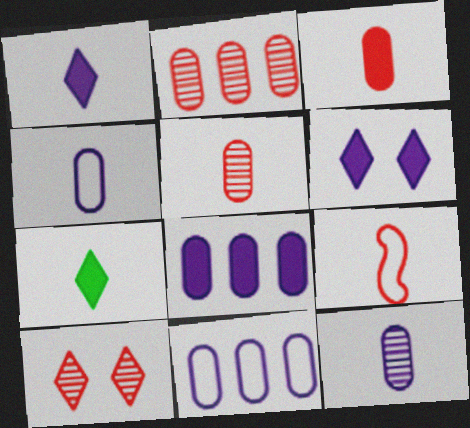[[7, 9, 12]]